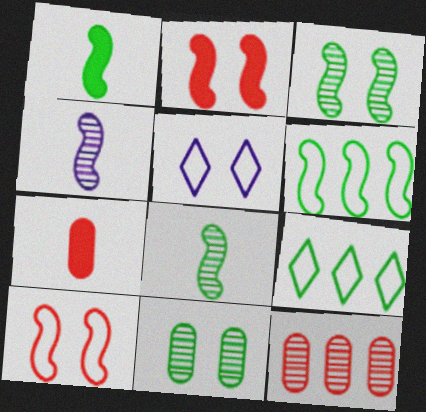[[1, 3, 6], 
[1, 5, 12], 
[1, 9, 11], 
[2, 4, 6], 
[2, 5, 11]]